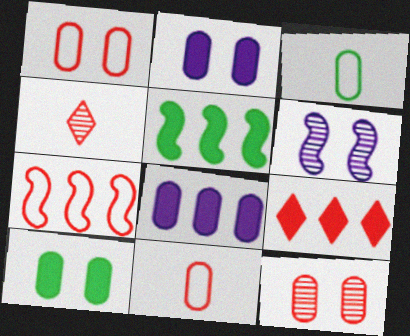[[3, 6, 9], 
[3, 8, 12], 
[5, 8, 9]]